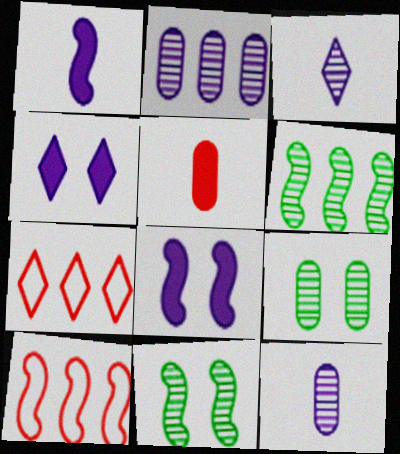[[1, 7, 9], 
[1, 10, 11]]